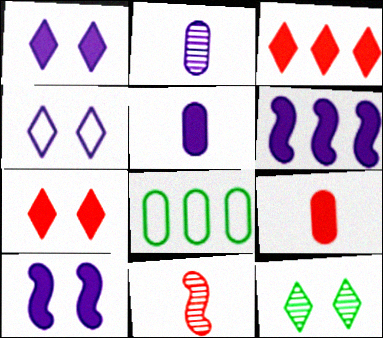[[1, 5, 6], 
[1, 8, 11], 
[2, 4, 6], 
[4, 7, 12]]